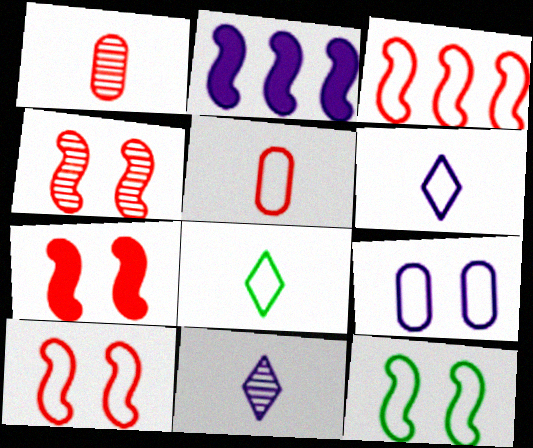[[2, 9, 11], 
[3, 8, 9], 
[4, 7, 10]]